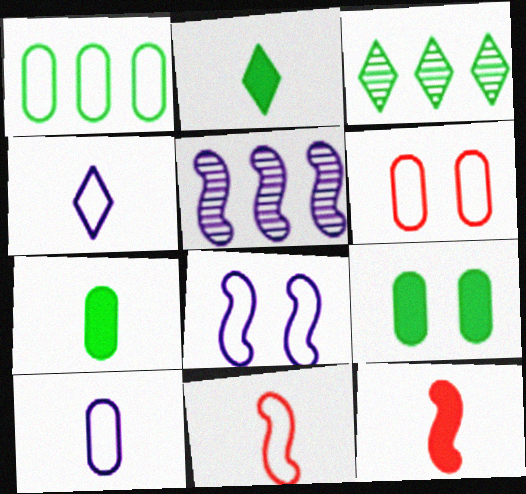[[1, 6, 10], 
[2, 5, 6]]